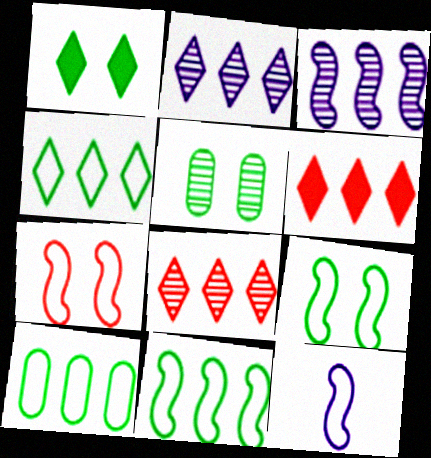[[1, 5, 9], 
[2, 4, 6], 
[3, 6, 10], 
[4, 10, 11], 
[5, 6, 12], 
[7, 11, 12]]